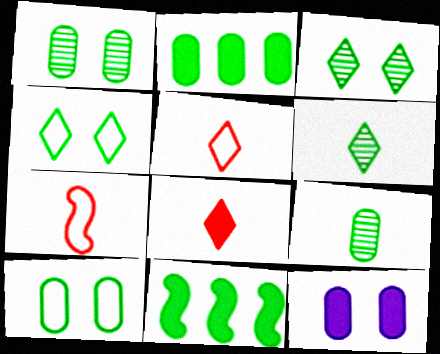[[2, 9, 10], 
[4, 9, 11], 
[6, 10, 11], 
[8, 11, 12]]